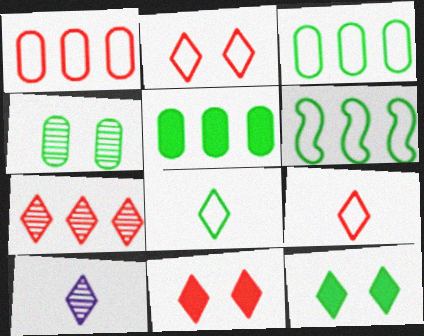[[7, 9, 11]]